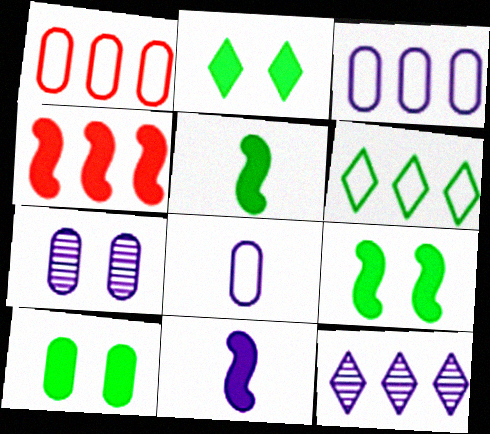[[2, 9, 10], 
[4, 9, 11]]